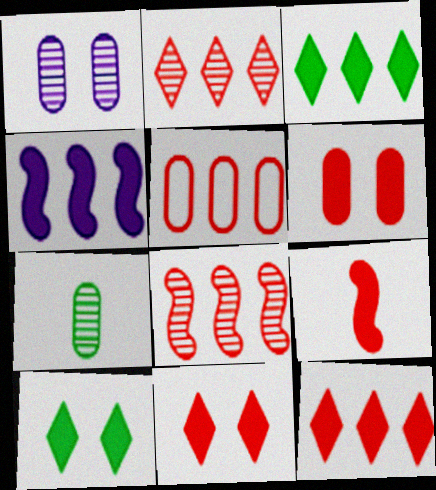[[5, 8, 12], 
[6, 9, 12]]